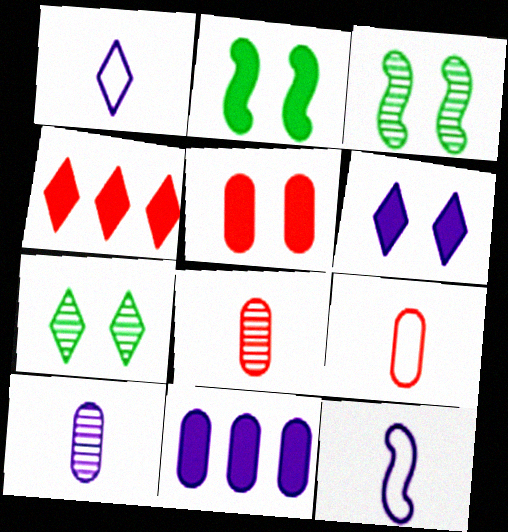[[1, 4, 7], 
[2, 5, 6]]